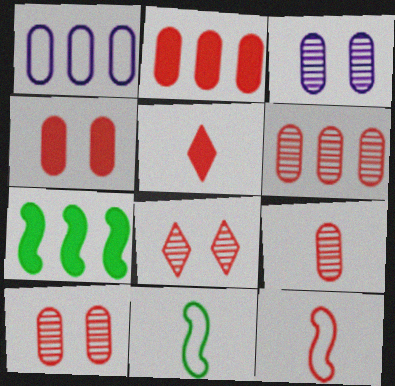[[2, 8, 12], 
[5, 9, 12], 
[6, 9, 10]]